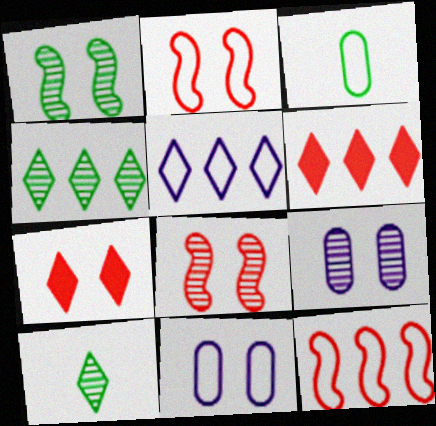[[1, 7, 11], 
[2, 3, 5], 
[4, 5, 6], 
[5, 7, 10]]